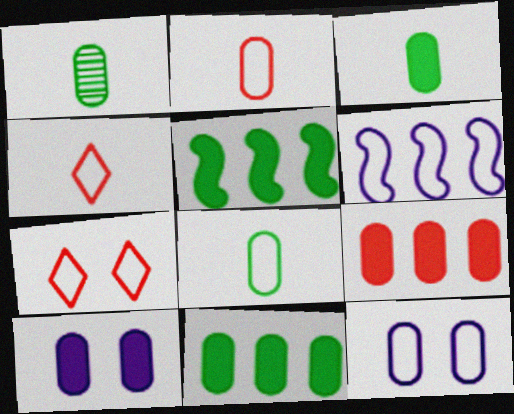[[1, 3, 8], 
[1, 9, 12], 
[3, 9, 10], 
[6, 7, 8]]